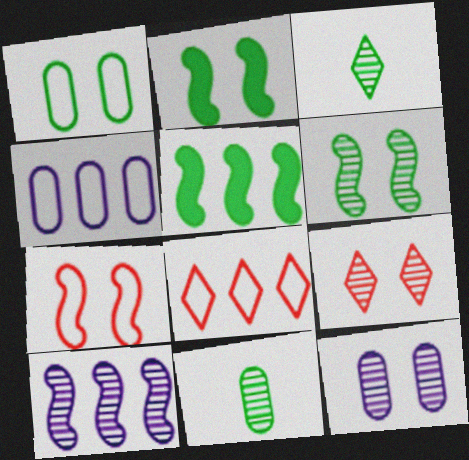[[1, 3, 5], 
[6, 9, 12], 
[9, 10, 11]]